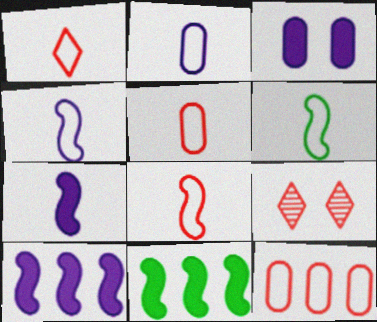[[1, 2, 6], 
[1, 5, 8], 
[2, 9, 11], 
[4, 6, 8]]